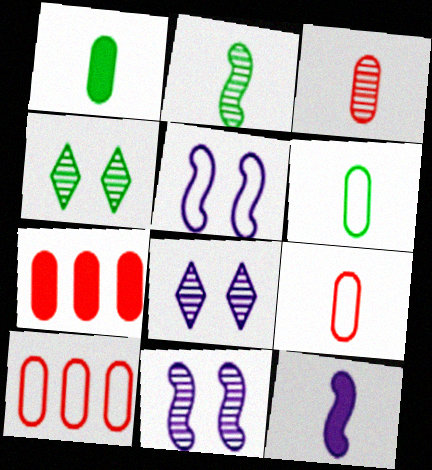[[4, 10, 12]]